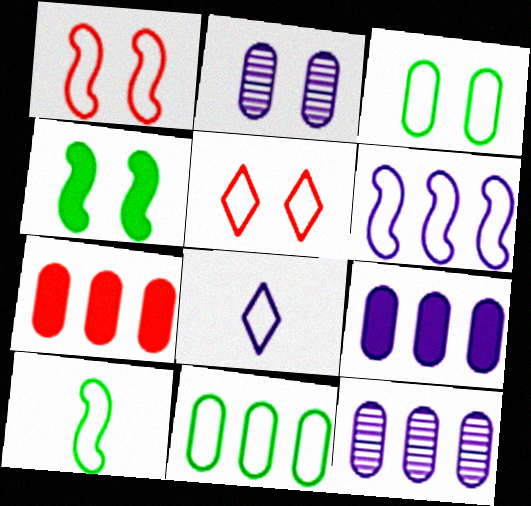[[1, 6, 10], 
[1, 8, 11], 
[2, 4, 5], 
[7, 11, 12]]